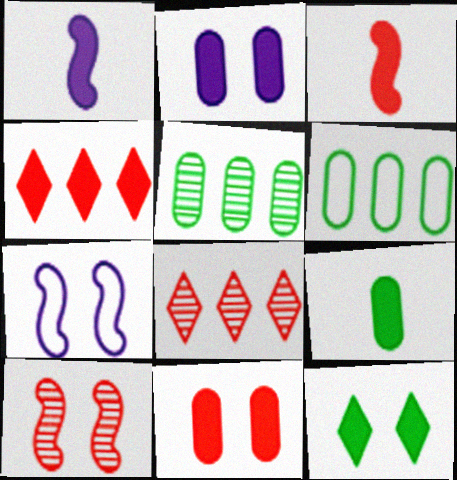[[3, 4, 11], 
[7, 8, 9]]